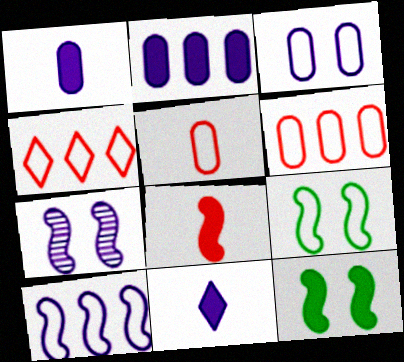[]